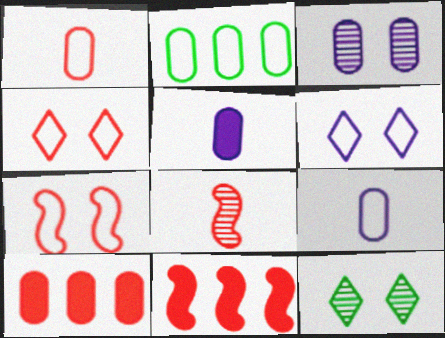[[4, 8, 10], 
[7, 8, 11], 
[9, 11, 12]]